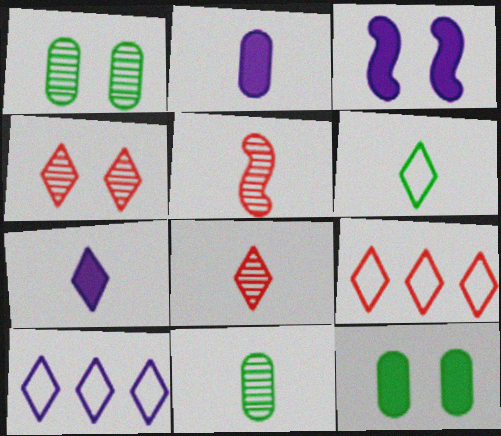[[2, 5, 6], 
[3, 9, 11], 
[5, 10, 12], 
[6, 7, 8]]